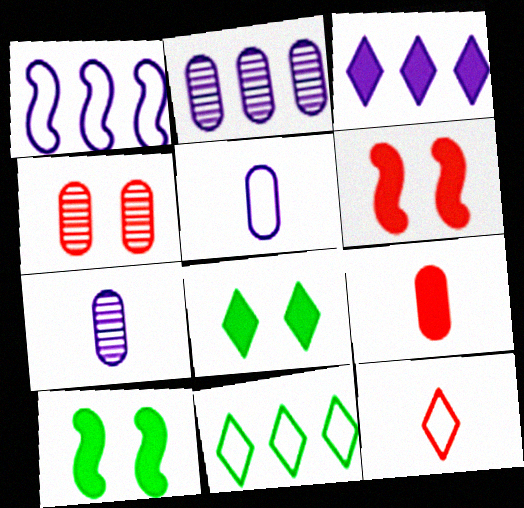[[1, 2, 3], 
[2, 10, 12], 
[3, 9, 10], 
[6, 7, 11]]